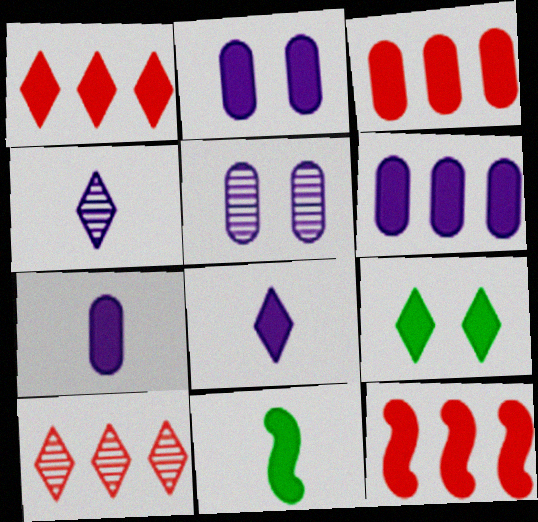[[1, 2, 11], 
[1, 3, 12], 
[1, 8, 9], 
[2, 6, 7], 
[7, 9, 12]]